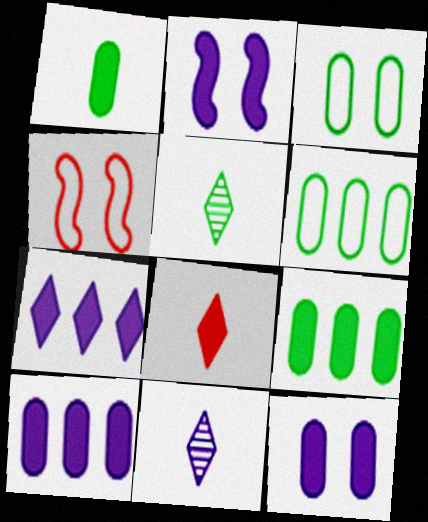[[2, 8, 9], 
[4, 5, 10], 
[4, 9, 11]]